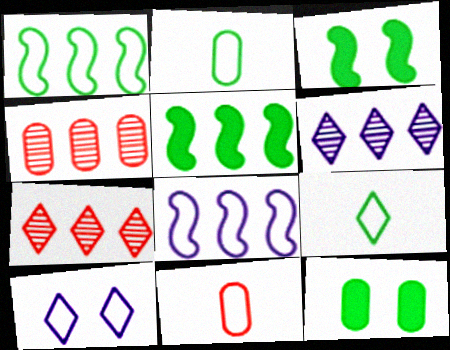[[1, 10, 11], 
[3, 6, 11]]